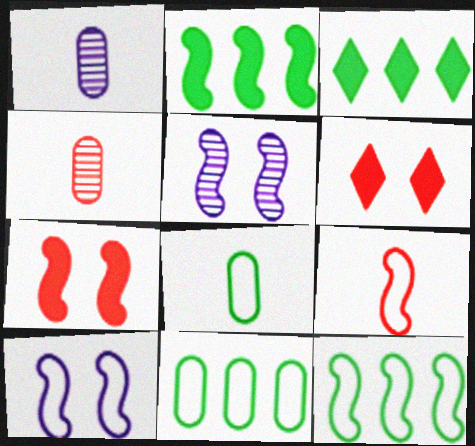[[1, 6, 12], 
[2, 5, 9], 
[3, 4, 10], 
[9, 10, 12]]